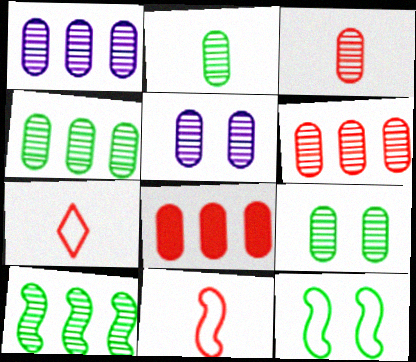[[1, 3, 9], 
[1, 4, 6], 
[2, 4, 9], 
[2, 5, 6], 
[3, 4, 5]]